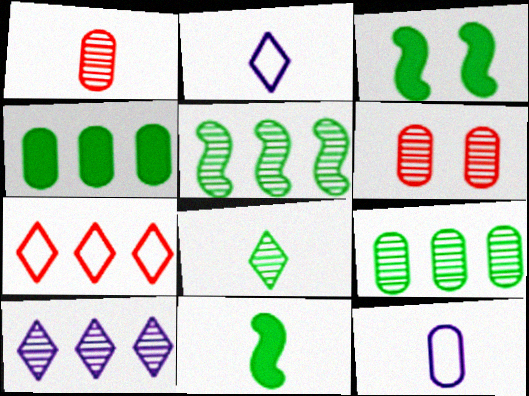[[1, 2, 11], 
[4, 6, 12]]